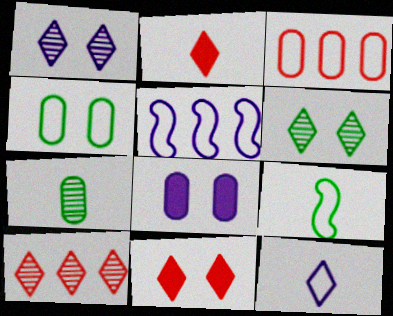[[3, 7, 8], 
[5, 7, 11], 
[8, 9, 10]]